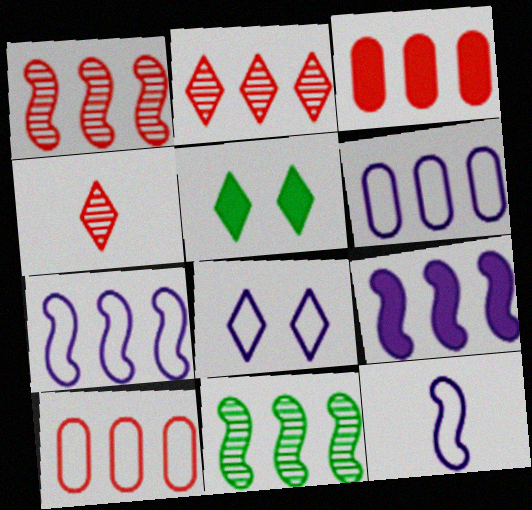[[6, 8, 12]]